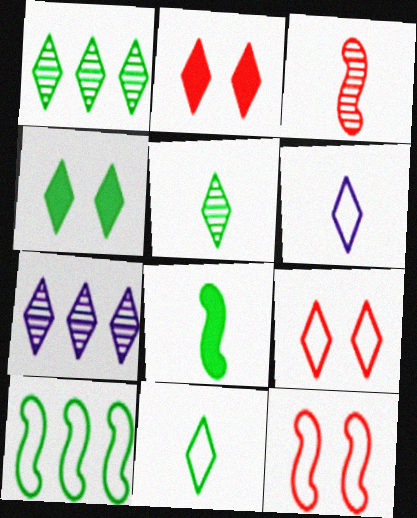[[1, 2, 6], 
[1, 4, 11], 
[2, 7, 11]]